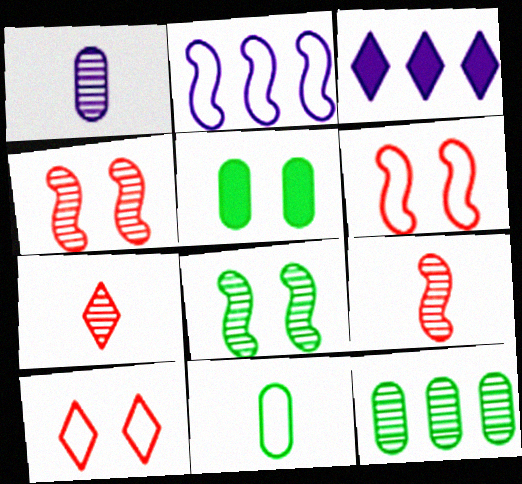[[2, 5, 7], 
[2, 10, 11], 
[3, 4, 11], 
[5, 11, 12]]